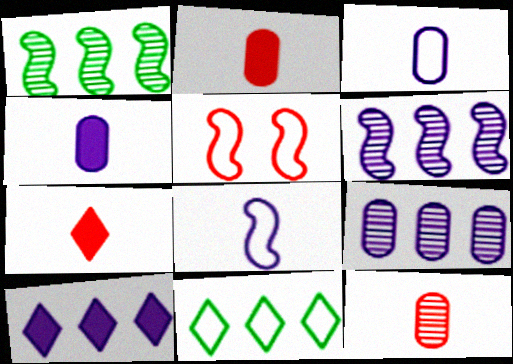[[3, 5, 11]]